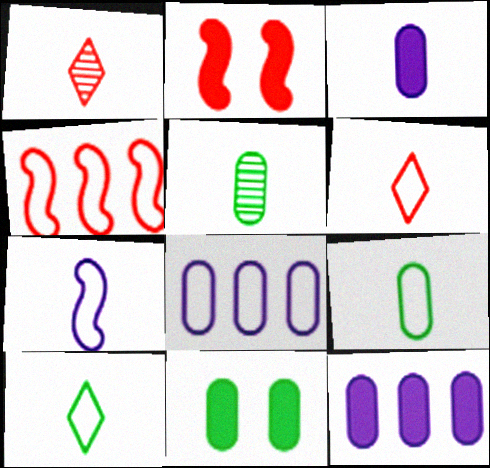[[6, 7, 9]]